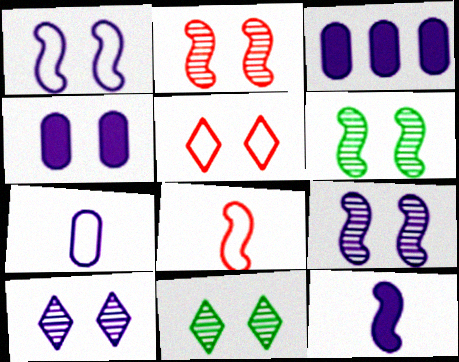[[1, 4, 10], 
[2, 6, 9], 
[3, 8, 11], 
[4, 5, 6]]